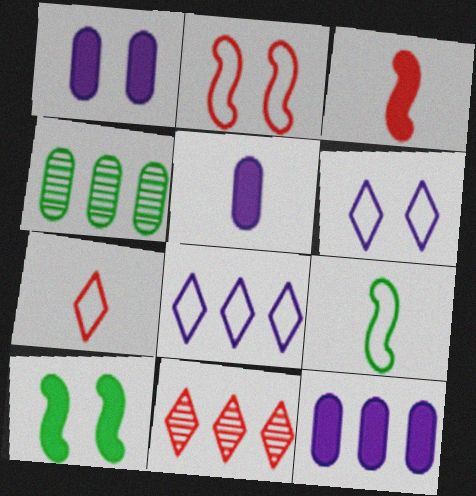[[1, 5, 12], 
[1, 9, 11], 
[3, 4, 6]]